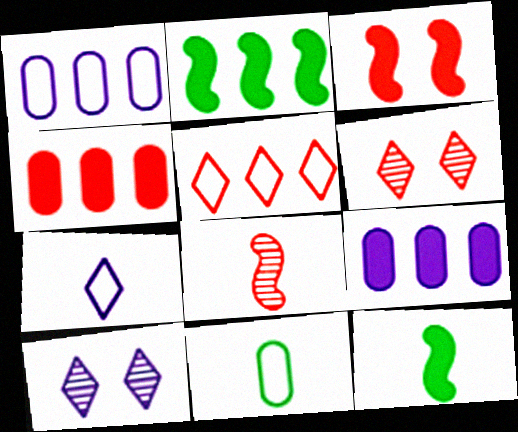[[1, 6, 12]]